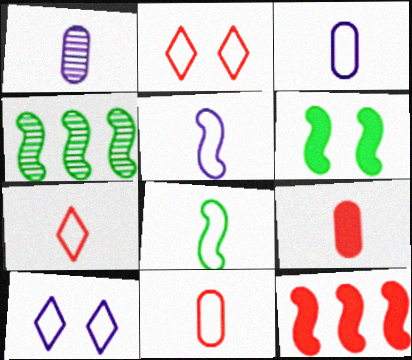[[3, 7, 8], 
[4, 6, 8], 
[4, 9, 10]]